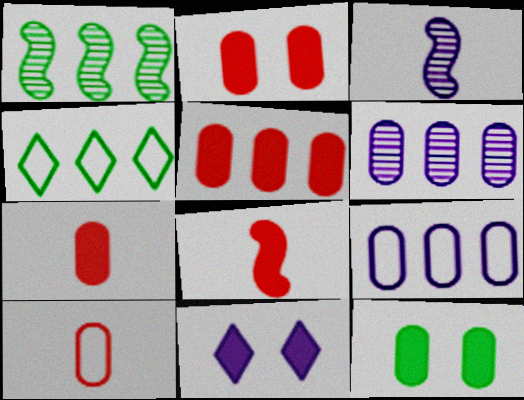[[1, 10, 11], 
[2, 3, 4], 
[2, 5, 7], 
[3, 9, 11], 
[6, 10, 12]]